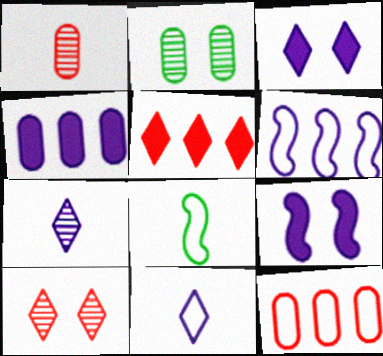[[4, 8, 10]]